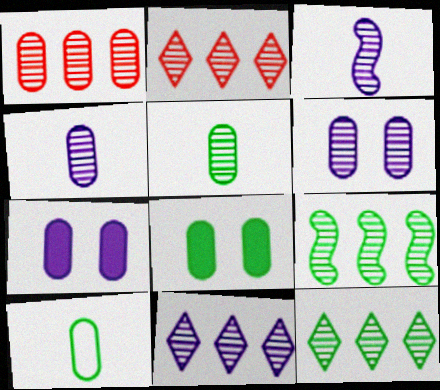[[1, 5, 6], 
[1, 7, 10], 
[1, 9, 11], 
[2, 11, 12], 
[3, 6, 11]]